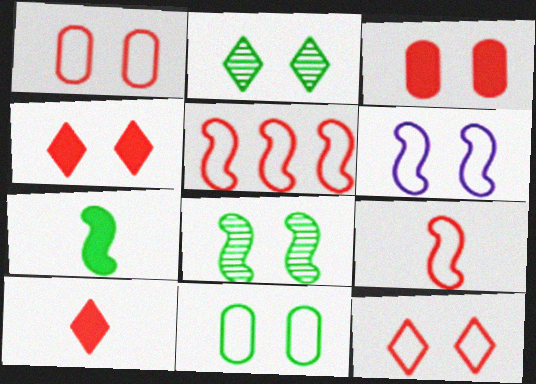[[2, 3, 6], 
[6, 11, 12]]